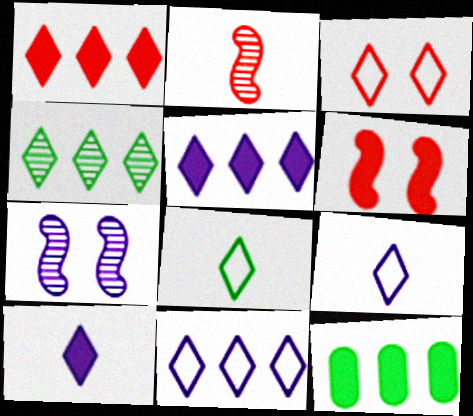[[1, 4, 11], 
[3, 4, 10], 
[3, 8, 11], 
[6, 10, 12]]